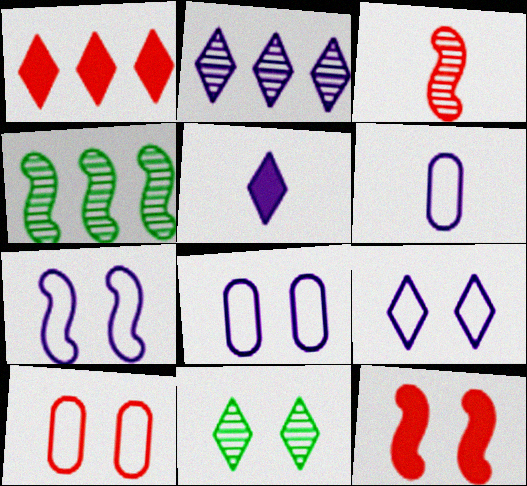[[1, 3, 10], 
[2, 5, 9], 
[4, 5, 10], 
[7, 8, 9], 
[8, 11, 12]]